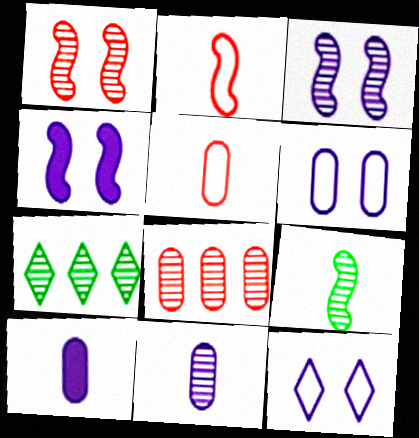[[1, 7, 11], 
[4, 5, 7]]